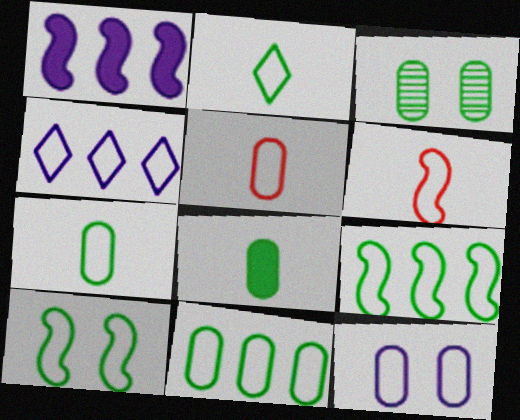[[2, 10, 11], 
[3, 8, 11], 
[4, 5, 10], 
[5, 11, 12]]